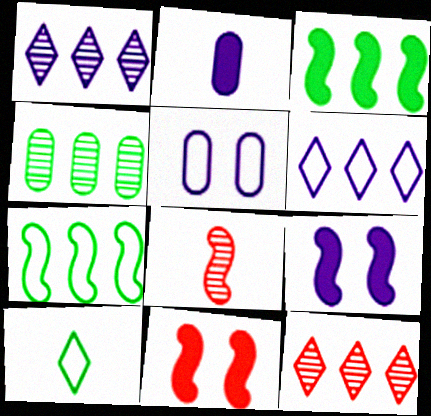[[2, 8, 10], 
[7, 8, 9]]